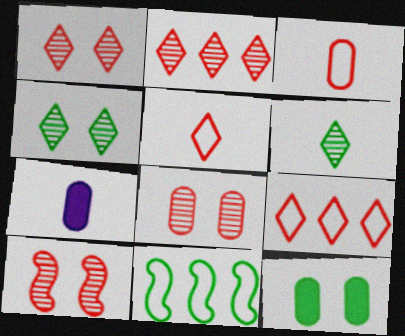[[1, 7, 11], 
[1, 8, 10], 
[6, 11, 12]]